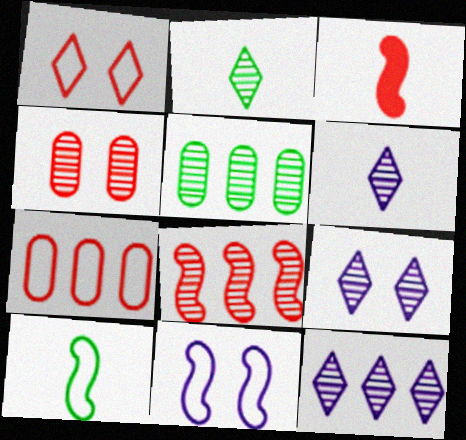[[5, 8, 12], 
[6, 9, 12]]